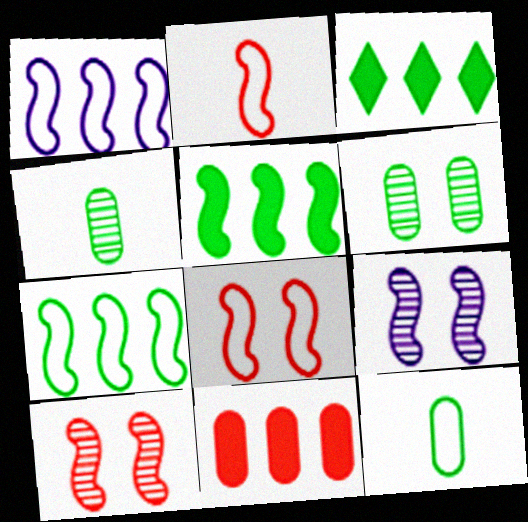[[2, 5, 9]]